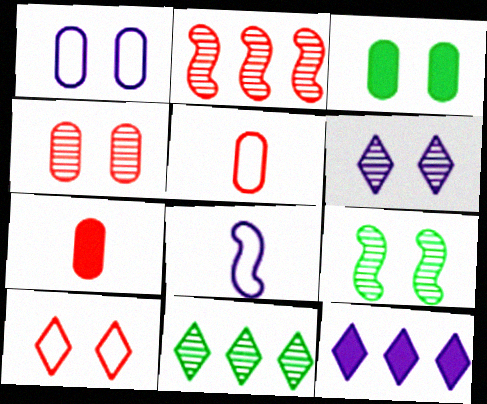[[1, 3, 4], 
[2, 7, 10], 
[4, 6, 9], 
[5, 9, 12]]